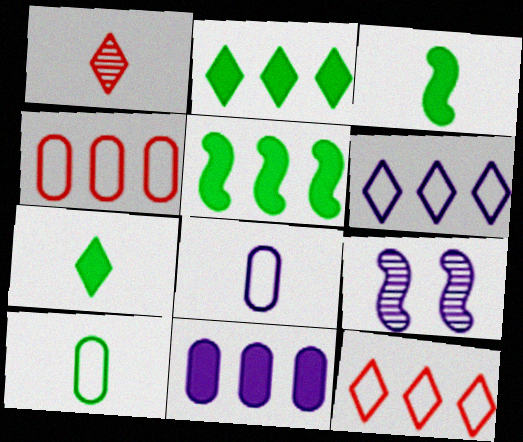[[1, 3, 8], 
[4, 7, 9]]